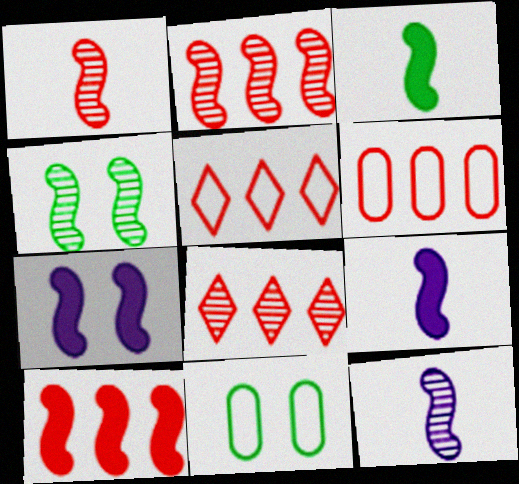[[2, 4, 12], 
[3, 7, 10], 
[6, 8, 10], 
[8, 9, 11]]